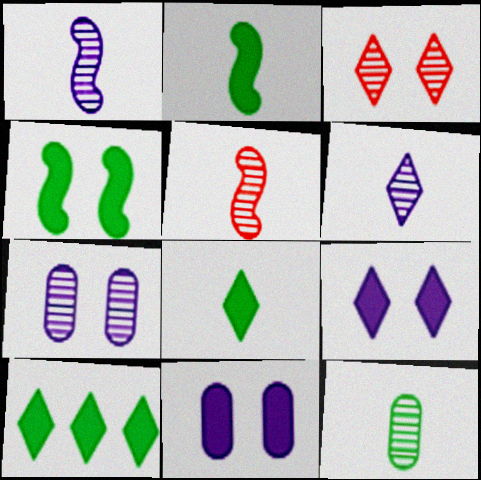[[5, 6, 12]]